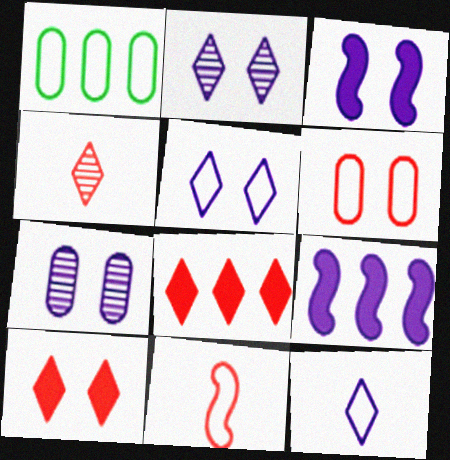[[1, 3, 4], 
[1, 5, 11], 
[3, 5, 7], 
[7, 9, 12]]